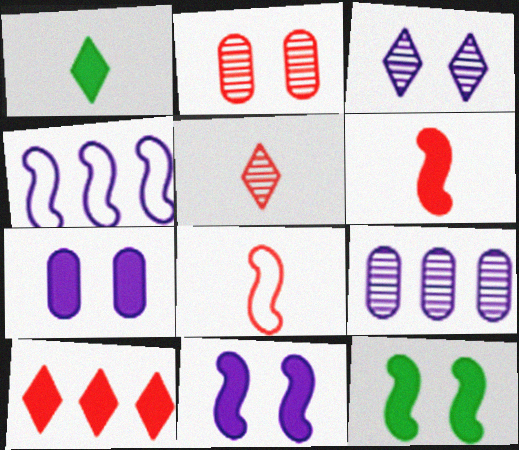[[1, 2, 4], 
[2, 8, 10]]